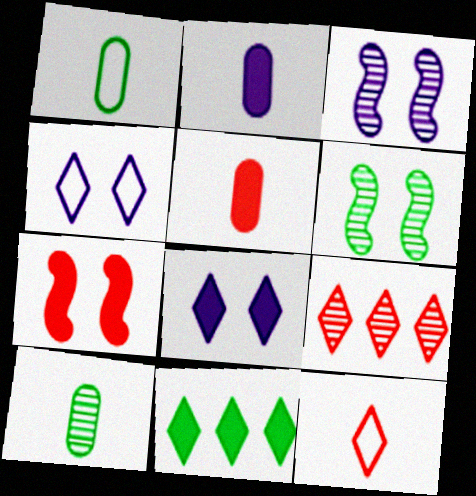[[1, 6, 11], 
[2, 7, 11], 
[3, 9, 10]]